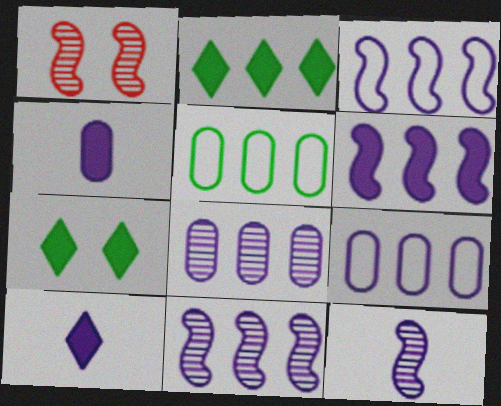[[1, 5, 10], 
[3, 6, 11]]